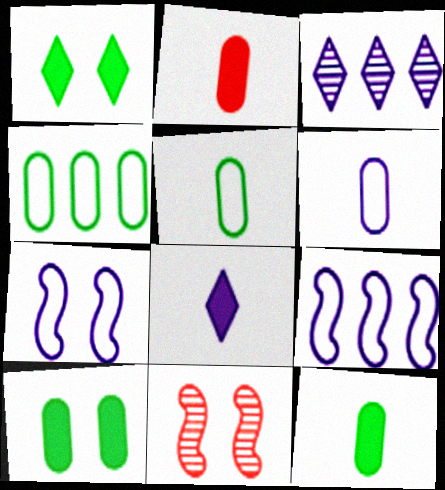[[4, 8, 11]]